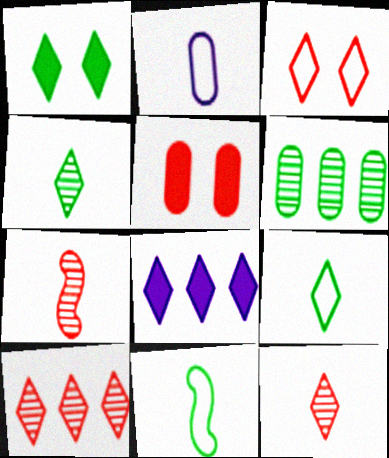[[1, 6, 11], 
[2, 5, 6], 
[3, 4, 8]]